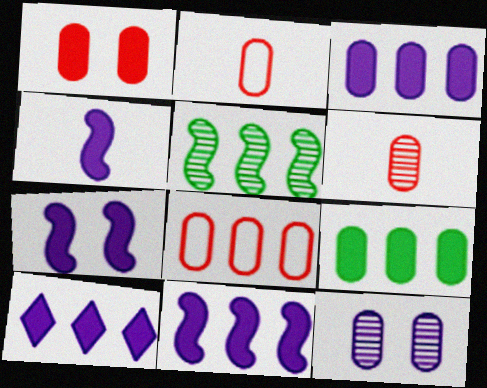[[1, 6, 8], 
[2, 9, 12], 
[3, 10, 11], 
[4, 7, 11], 
[5, 8, 10]]